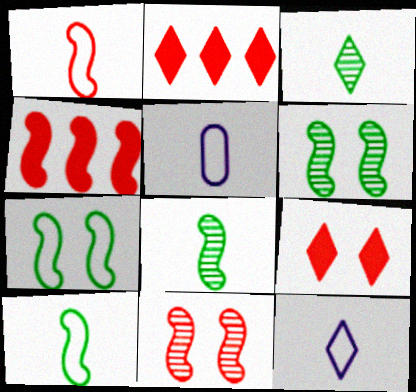[[1, 4, 11], 
[2, 5, 6]]